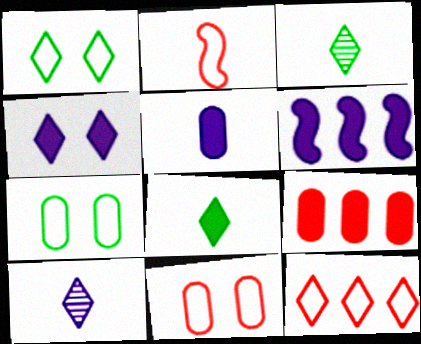[[2, 3, 5], 
[2, 11, 12], 
[3, 4, 12], 
[3, 6, 11], 
[4, 5, 6]]